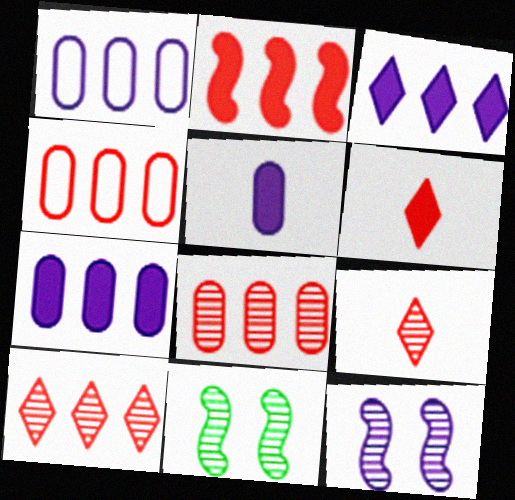[[1, 6, 11], 
[2, 4, 10]]